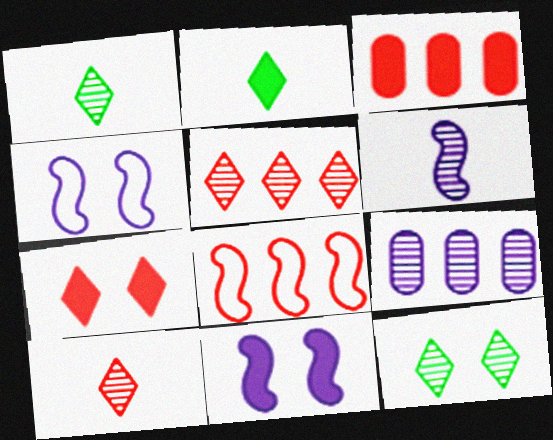[[1, 3, 4], 
[2, 3, 11], 
[3, 5, 8]]